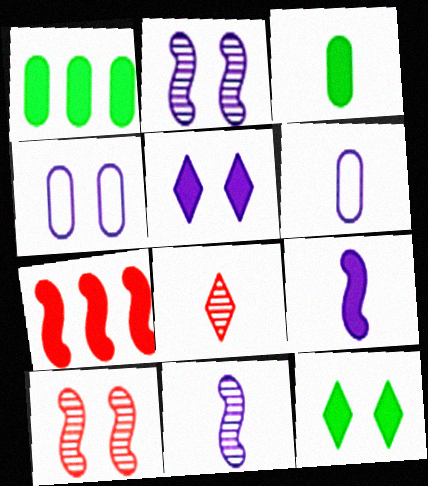[[2, 4, 5], 
[3, 5, 7], 
[4, 10, 12]]